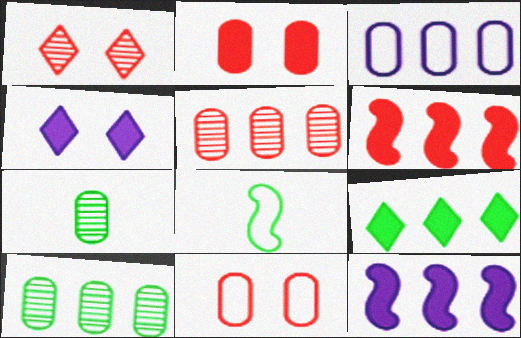[[2, 3, 7], 
[4, 5, 8]]